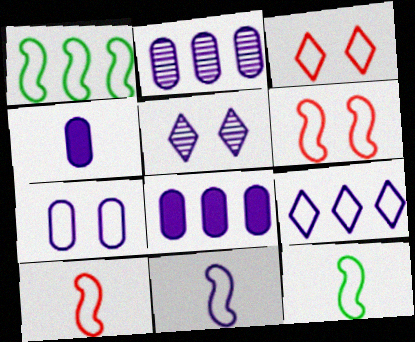[[1, 6, 11], 
[2, 4, 7], 
[5, 8, 11], 
[7, 9, 11], 
[10, 11, 12]]